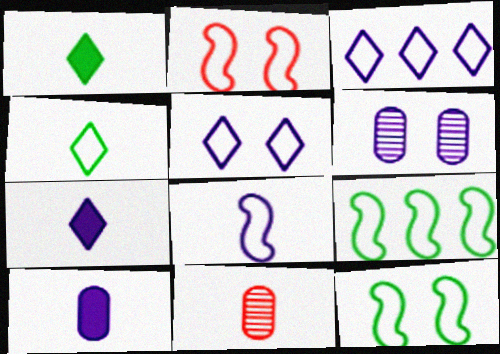[[1, 8, 11], 
[2, 8, 9]]